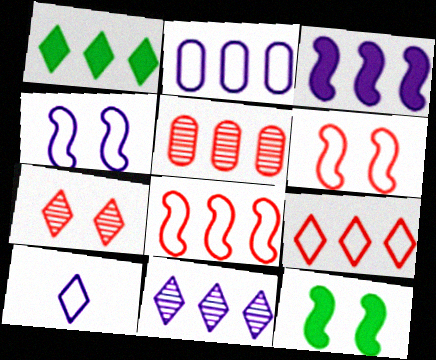[[1, 7, 10], 
[1, 9, 11], 
[2, 3, 11], 
[2, 4, 10], 
[5, 10, 12]]